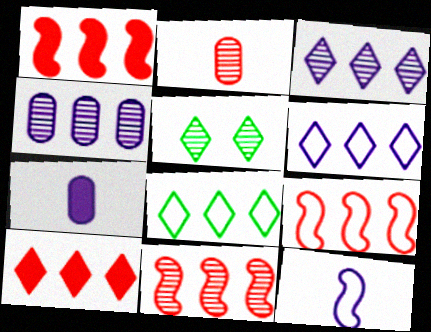[[1, 4, 8], 
[1, 9, 11], 
[3, 8, 10], 
[5, 7, 9]]